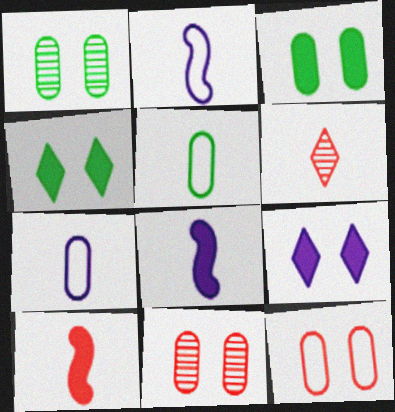[[5, 6, 8]]